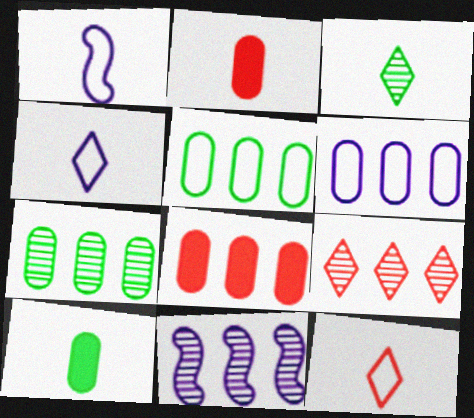[[1, 2, 3], 
[6, 7, 8], 
[7, 9, 11]]